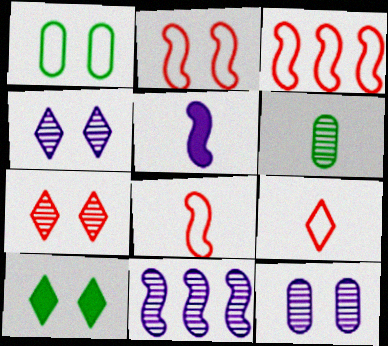[[2, 3, 8], 
[2, 10, 12], 
[5, 6, 9], 
[6, 7, 11]]